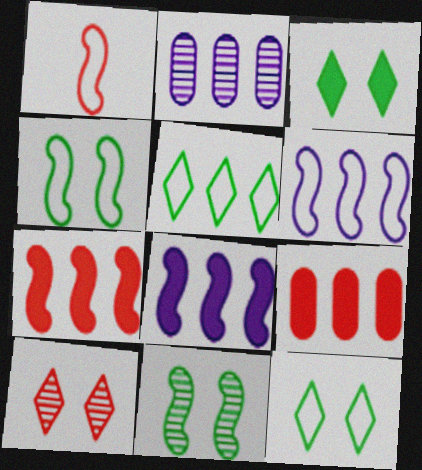[[1, 2, 3], 
[1, 4, 6], 
[1, 8, 11], 
[1, 9, 10], 
[2, 5, 7]]